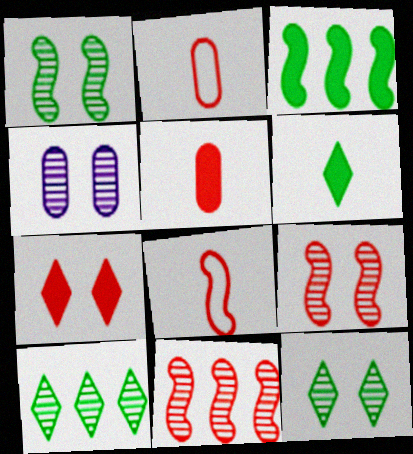[[2, 7, 11], 
[4, 9, 12]]